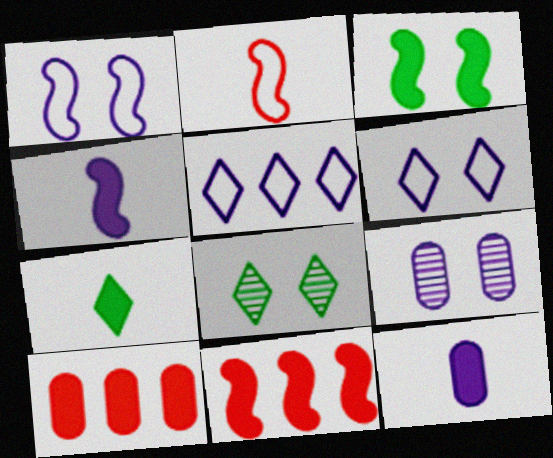[[3, 4, 11], 
[4, 5, 9]]